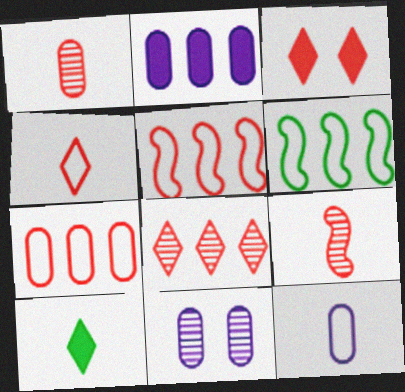[[1, 3, 5], 
[2, 6, 8], 
[2, 11, 12], 
[3, 4, 8], 
[3, 7, 9], 
[5, 10, 11], 
[9, 10, 12]]